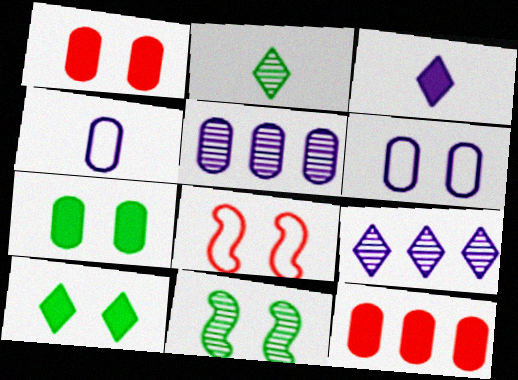[]